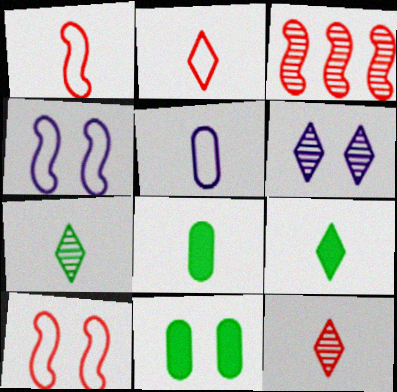[[6, 10, 11]]